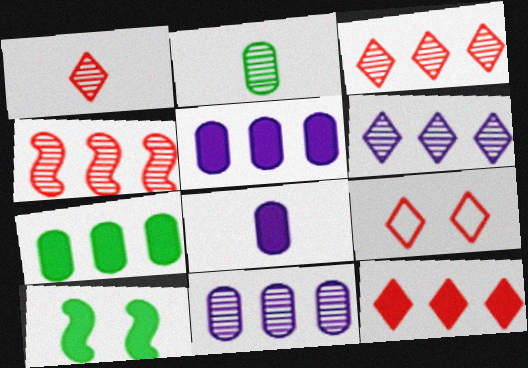[[1, 9, 12], 
[8, 10, 12]]